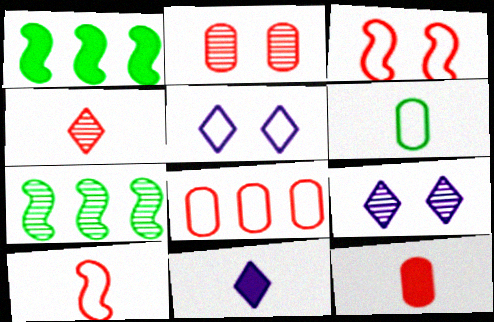[[2, 8, 12], 
[4, 10, 12], 
[5, 7, 12]]